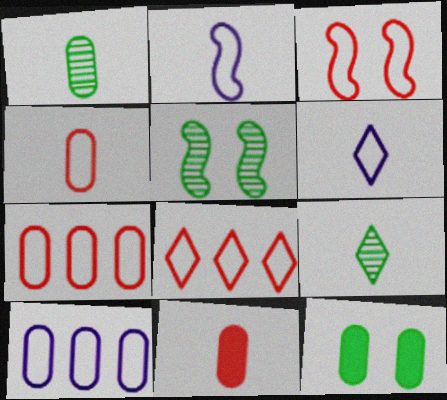[[2, 9, 11], 
[3, 4, 8]]